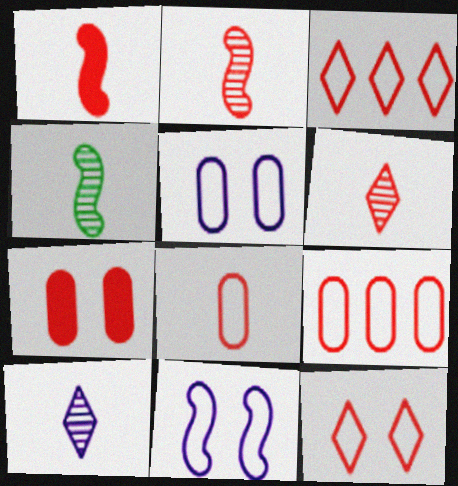[[1, 6, 8], 
[2, 3, 7]]